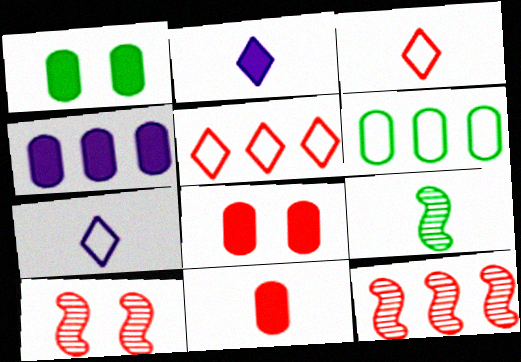[[1, 4, 11], 
[1, 7, 12], 
[2, 6, 10], 
[3, 8, 12], 
[5, 10, 11], 
[7, 9, 11]]